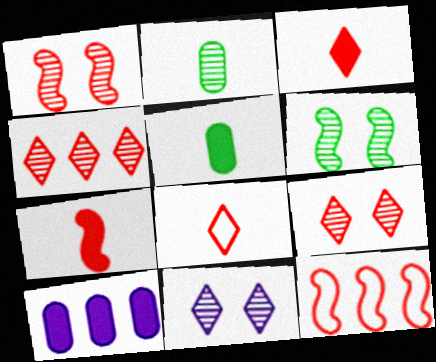[[1, 7, 12], 
[5, 11, 12], 
[6, 8, 10]]